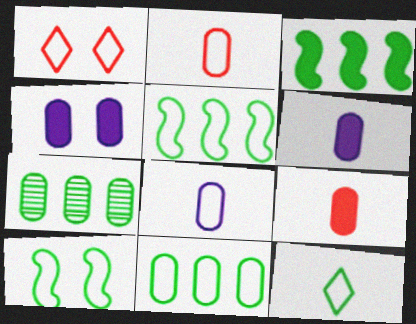[[1, 5, 8], 
[2, 4, 7], 
[10, 11, 12]]